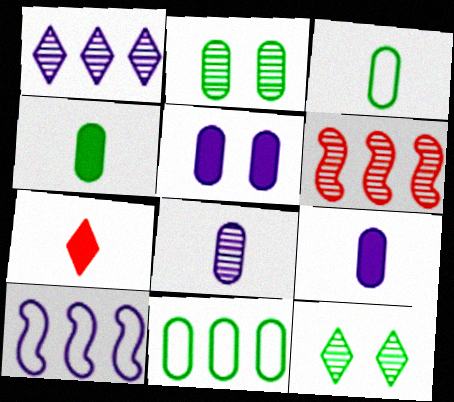[[2, 4, 11], 
[2, 7, 10], 
[6, 8, 12]]